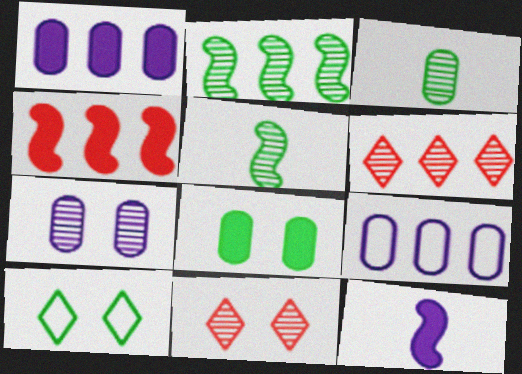[[5, 6, 7]]